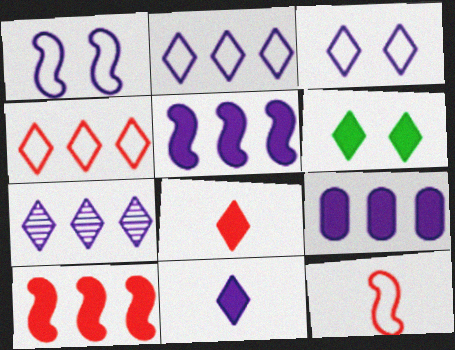[[3, 7, 11]]